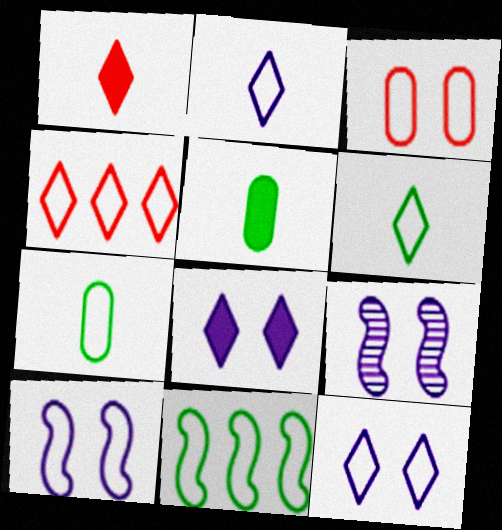[[2, 3, 11], 
[4, 5, 9], 
[4, 6, 12], 
[4, 7, 10]]